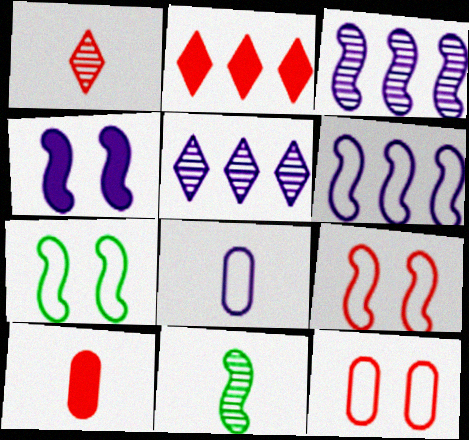[[4, 5, 8], 
[5, 7, 10]]